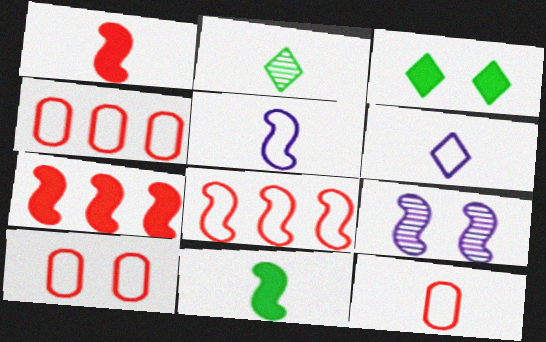[[3, 9, 10], 
[4, 10, 12], 
[8, 9, 11]]